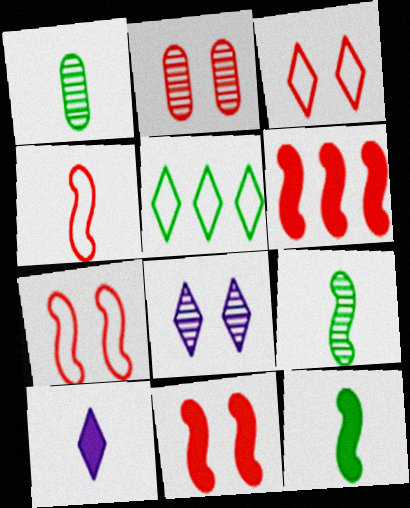[[1, 4, 10], 
[2, 3, 11]]